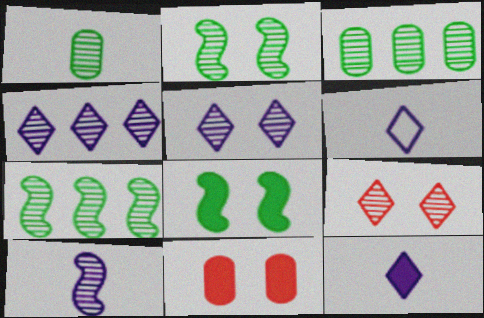[[3, 9, 10], 
[6, 7, 11]]